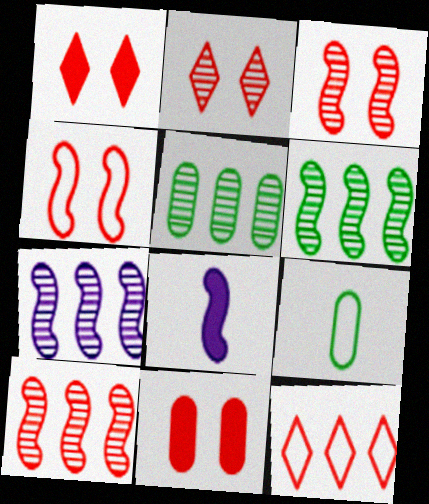[[1, 7, 9], 
[2, 4, 11], 
[4, 6, 8], 
[6, 7, 10]]